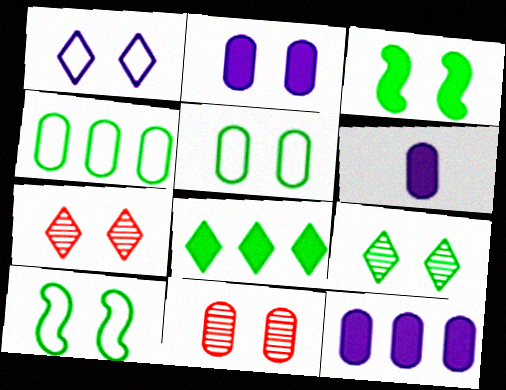[[1, 3, 11], 
[2, 5, 11], 
[2, 6, 12], 
[2, 7, 10], 
[3, 5, 9], 
[4, 6, 11]]